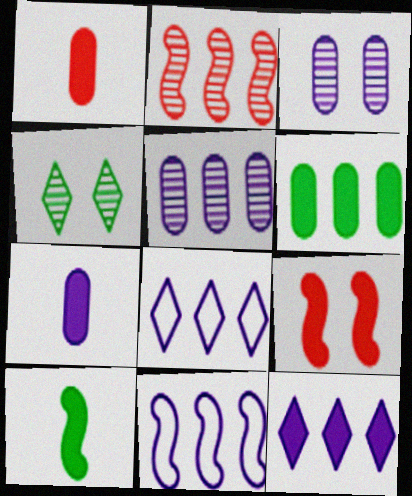[[1, 4, 11], 
[2, 6, 8], 
[5, 11, 12]]